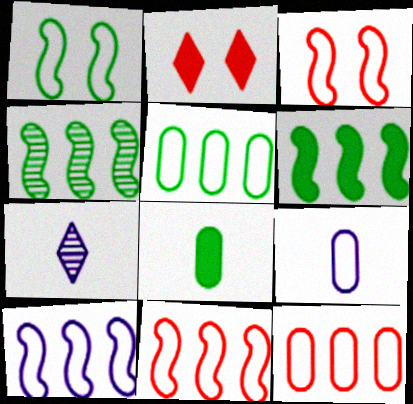[[2, 4, 9]]